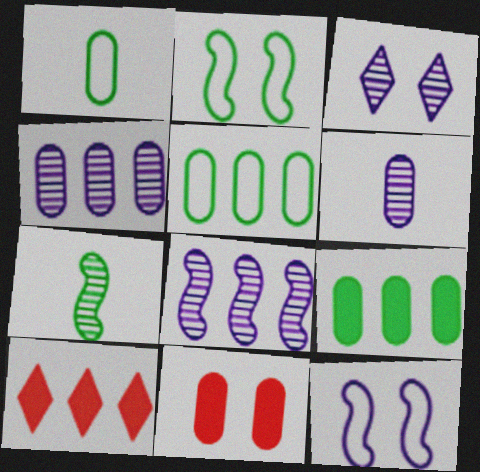[[1, 4, 11], 
[2, 3, 11], 
[2, 6, 10], 
[3, 6, 8], 
[5, 6, 11], 
[5, 8, 10]]